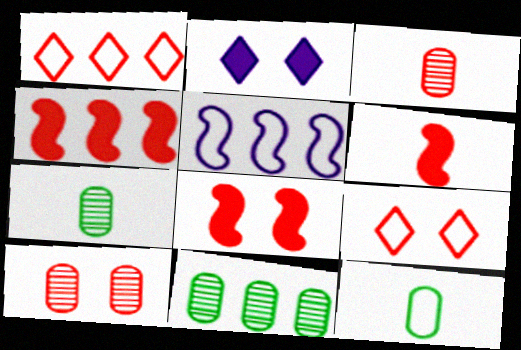[[1, 3, 8], 
[1, 6, 10], 
[3, 4, 9], 
[4, 6, 8], 
[5, 9, 12], 
[8, 9, 10]]